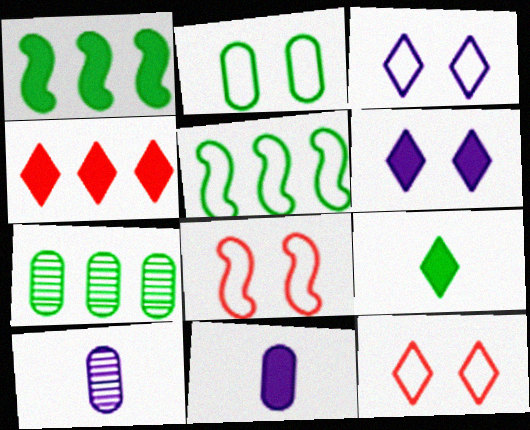[[1, 10, 12], 
[2, 3, 8], 
[4, 6, 9]]